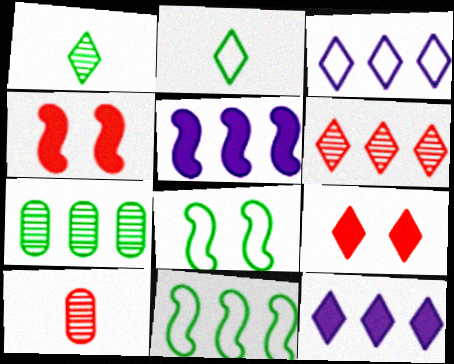[[1, 3, 9], 
[8, 10, 12]]